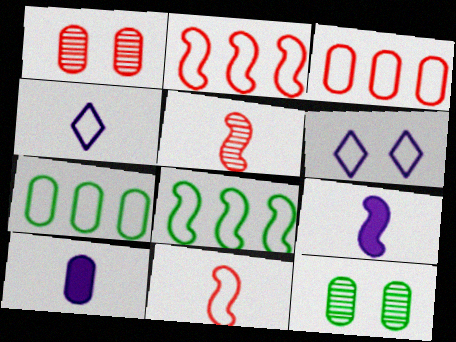[[1, 7, 10], 
[3, 10, 12], 
[6, 7, 11]]